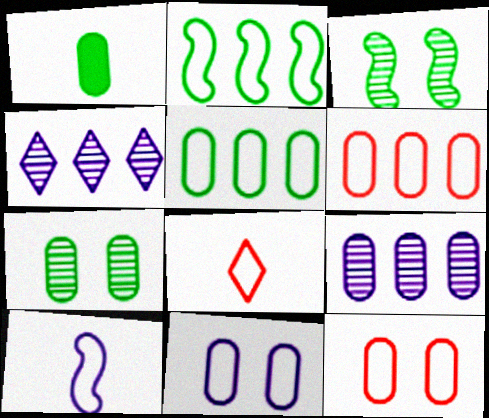[[1, 5, 7], 
[1, 9, 12], 
[2, 8, 11]]